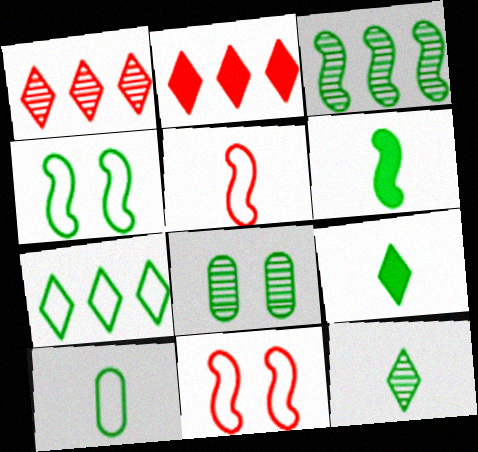[[3, 4, 6], 
[3, 8, 12], 
[4, 7, 10], 
[6, 7, 8], 
[6, 10, 12]]